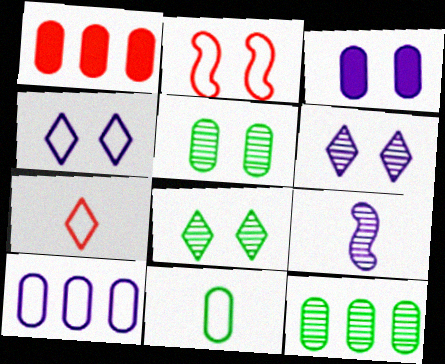[[1, 10, 12], 
[2, 3, 8]]